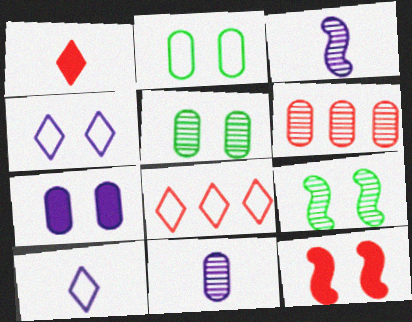[[4, 5, 12], 
[5, 6, 11]]